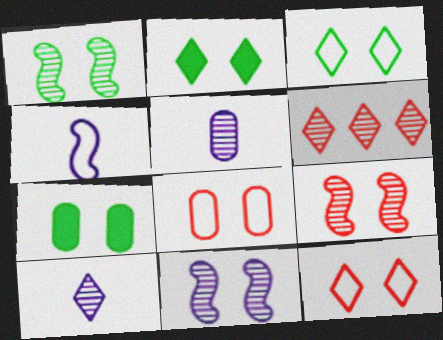[[1, 3, 7], 
[1, 5, 6], 
[1, 9, 11], 
[2, 8, 11], 
[4, 6, 7], 
[7, 11, 12]]